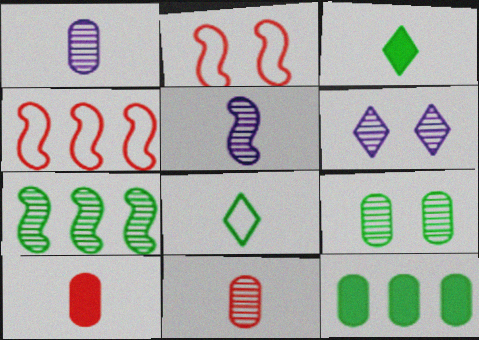[[5, 8, 10], 
[6, 7, 11]]